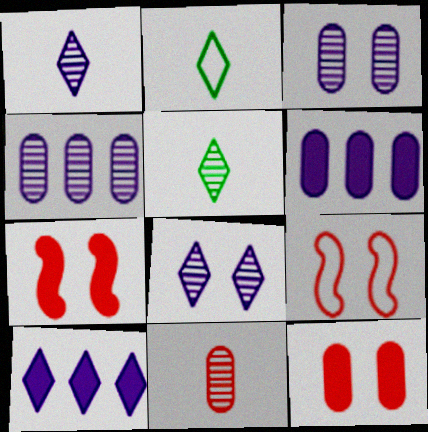[[2, 4, 7], 
[5, 6, 9]]